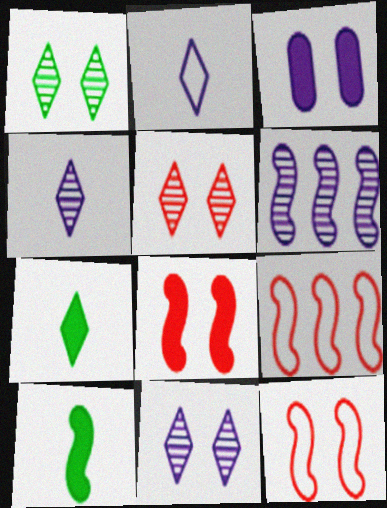[[1, 3, 12], 
[1, 5, 11], 
[2, 3, 6], 
[6, 10, 12]]